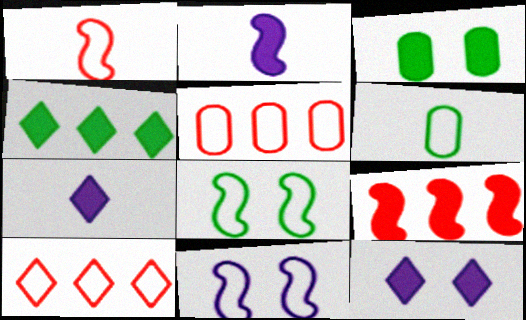[[3, 7, 9], 
[6, 10, 11]]